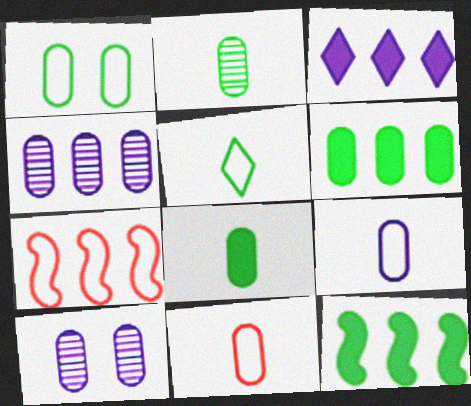[[1, 2, 6], 
[6, 10, 11]]